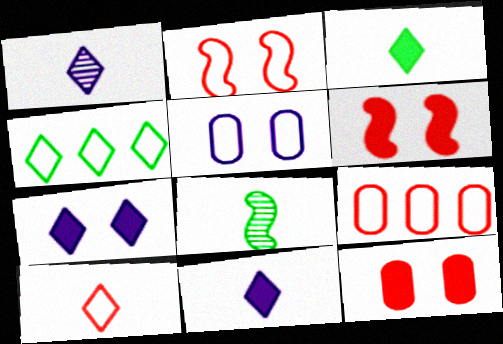[[1, 3, 10], 
[2, 9, 10], 
[7, 8, 9]]